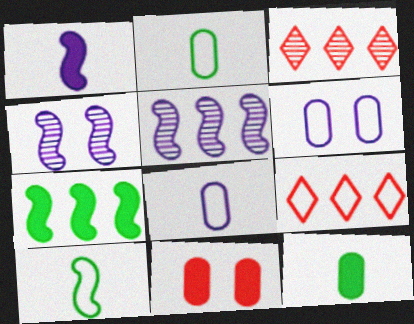[[4, 9, 12], 
[6, 9, 10]]